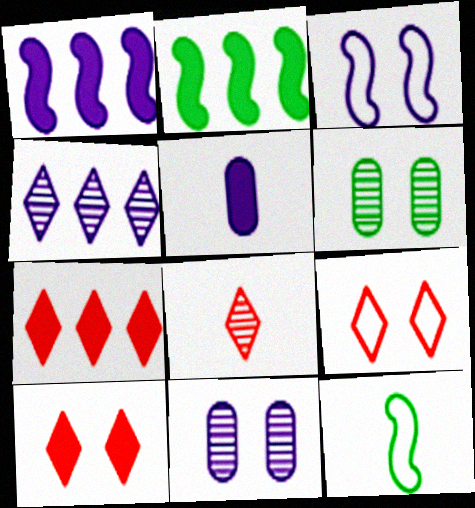[[2, 5, 10], 
[3, 4, 5], 
[3, 6, 10], 
[5, 8, 12], 
[7, 8, 9], 
[7, 11, 12]]